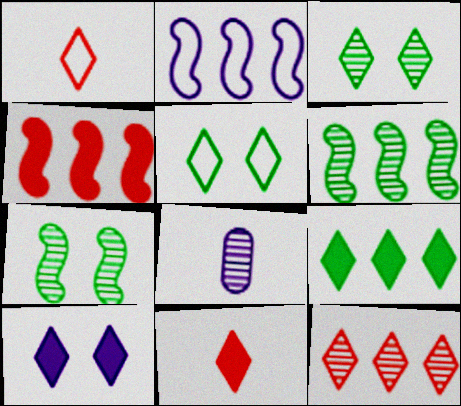[[2, 4, 6], 
[2, 8, 10], 
[4, 5, 8], 
[7, 8, 12], 
[9, 10, 11]]